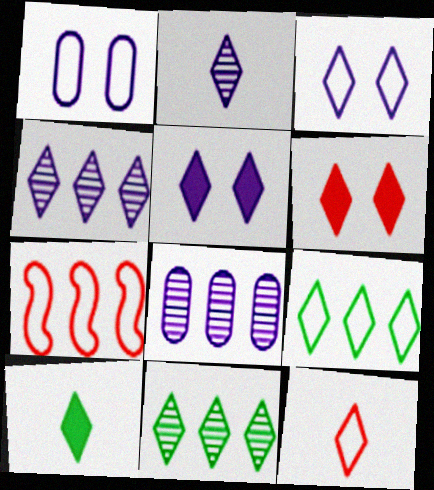[[2, 6, 9], 
[2, 10, 12], 
[3, 9, 12], 
[5, 11, 12]]